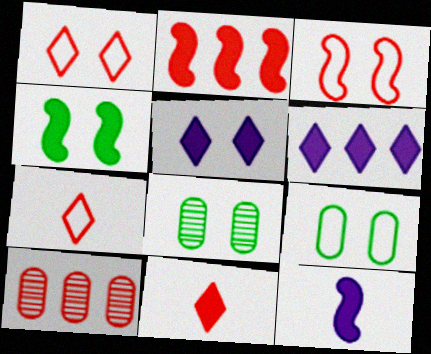[[2, 4, 12], 
[3, 5, 8], 
[3, 10, 11]]